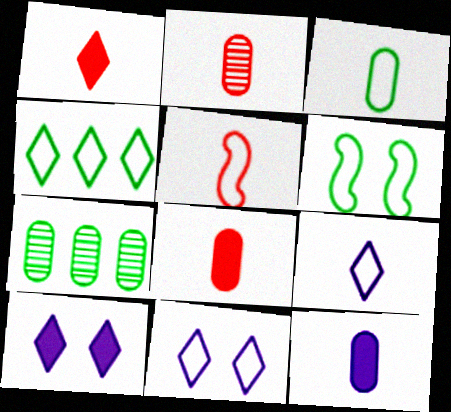[[1, 2, 5], 
[2, 3, 12], 
[3, 4, 6], 
[3, 5, 9], 
[5, 7, 10]]